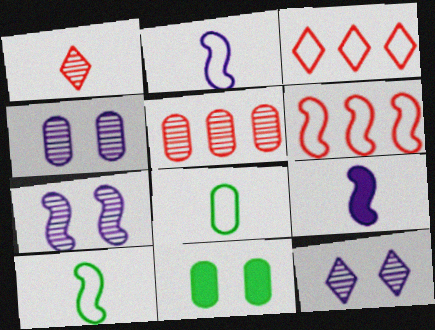[[1, 8, 9], 
[4, 7, 12]]